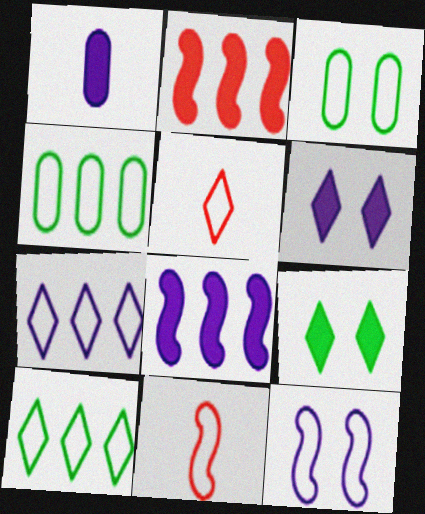[[1, 2, 9], 
[1, 6, 8], 
[3, 7, 11], 
[4, 5, 12]]